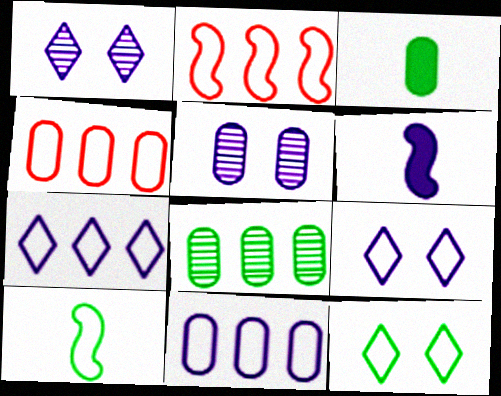[[1, 2, 3], 
[1, 6, 11], 
[3, 4, 5], 
[4, 9, 10], 
[5, 6, 7]]